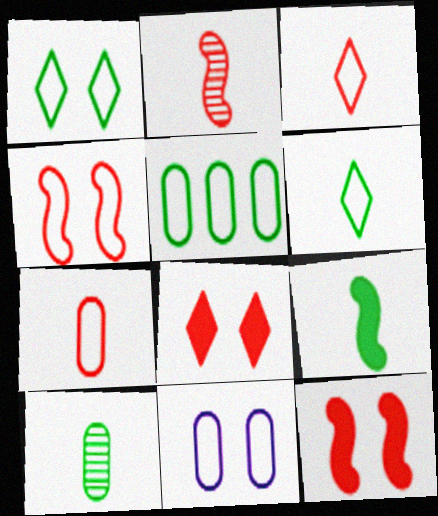[[1, 4, 11], 
[5, 7, 11], 
[6, 9, 10]]